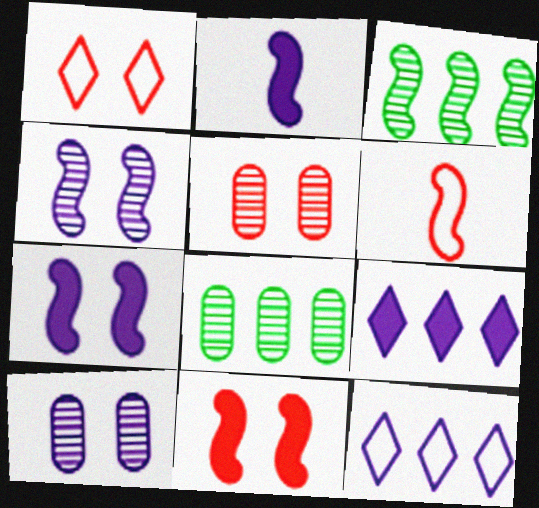[[1, 2, 8], 
[1, 5, 11], 
[2, 10, 12], 
[3, 6, 7]]